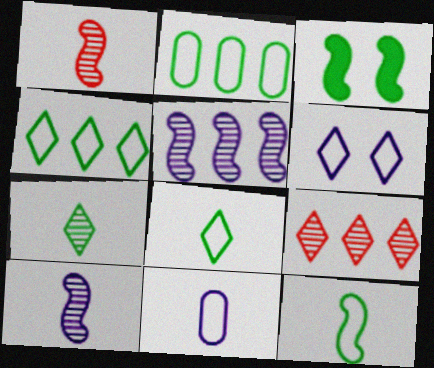[[2, 3, 7], 
[3, 9, 11]]